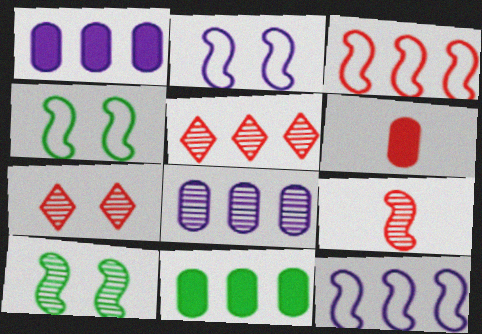[[3, 6, 7], 
[5, 11, 12]]